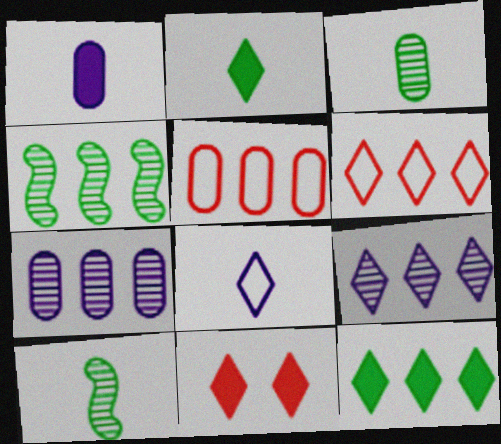[[6, 9, 12]]